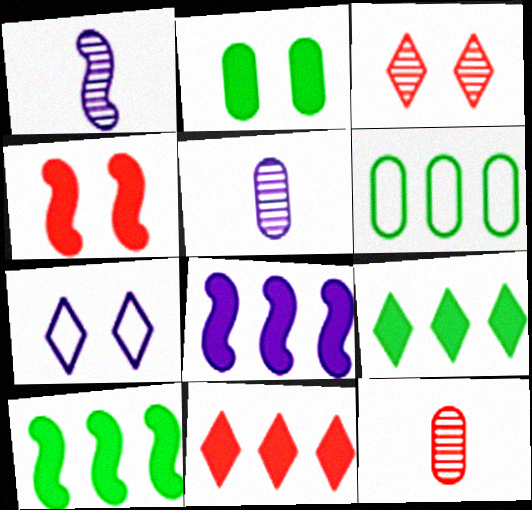[[5, 7, 8], 
[7, 10, 12]]